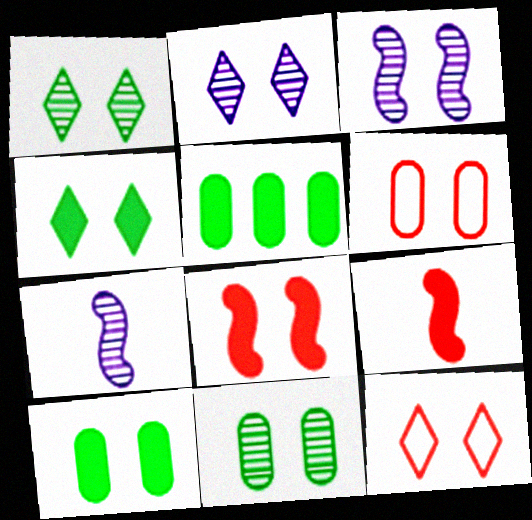[[2, 4, 12], 
[3, 4, 6], 
[3, 10, 12], 
[5, 7, 12]]